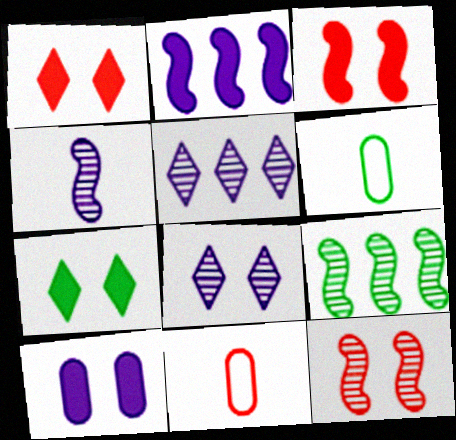[[3, 5, 6], 
[3, 7, 10], 
[4, 9, 12], 
[6, 7, 9]]